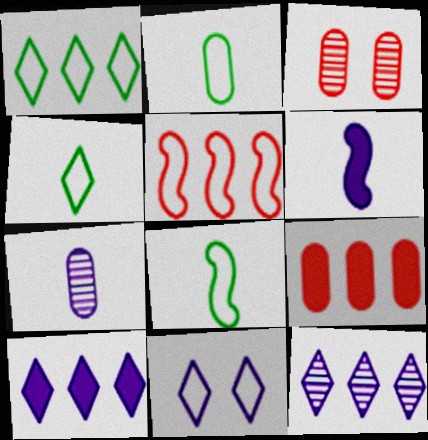[[1, 3, 6], 
[2, 4, 8], 
[2, 5, 11], 
[3, 8, 10]]